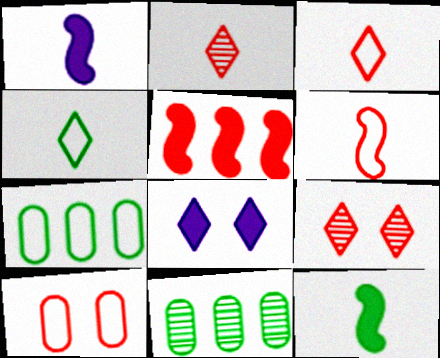[[1, 7, 9], 
[2, 5, 10], 
[6, 8, 11]]